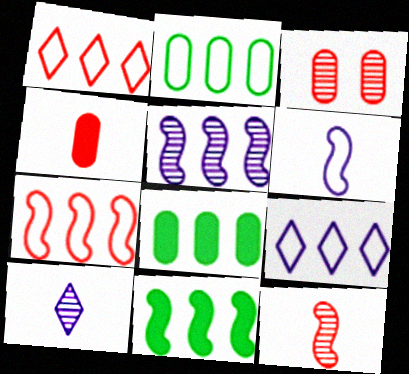[[1, 5, 8], 
[2, 7, 9], 
[5, 7, 11]]